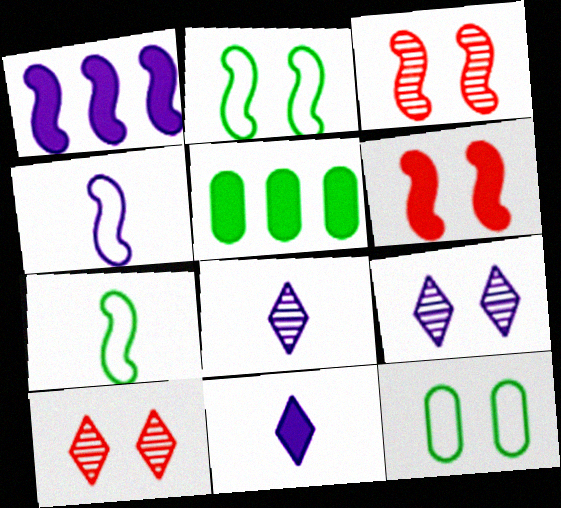[[1, 3, 7], 
[4, 5, 10], 
[5, 6, 11], 
[6, 9, 12]]